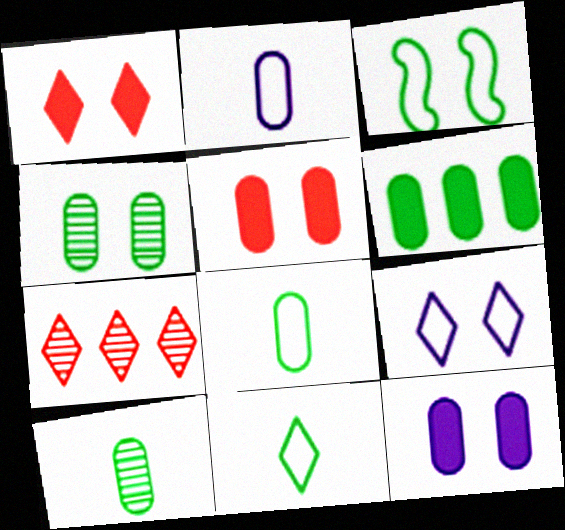[[4, 6, 8]]